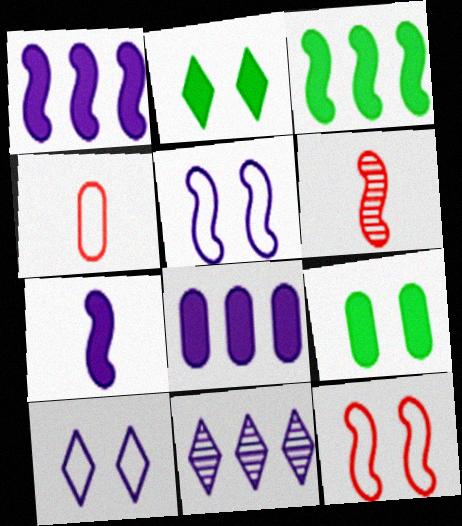[[3, 5, 6]]